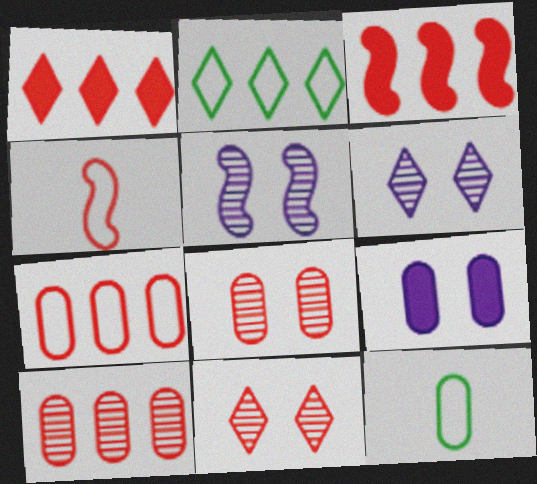[[1, 4, 8], 
[1, 5, 12], 
[3, 6, 12], 
[9, 10, 12]]